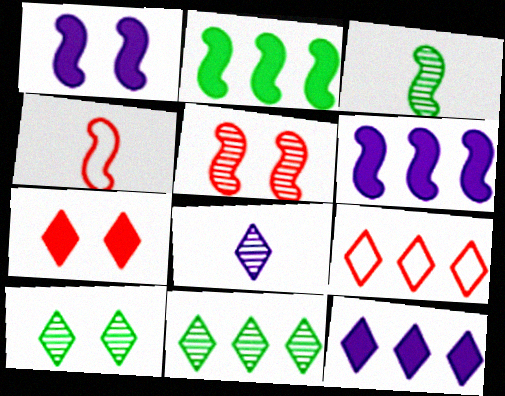[[9, 11, 12]]